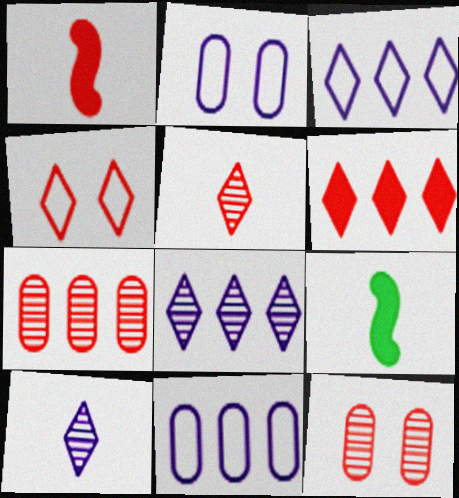[[1, 4, 7], 
[3, 9, 12], 
[4, 5, 6]]